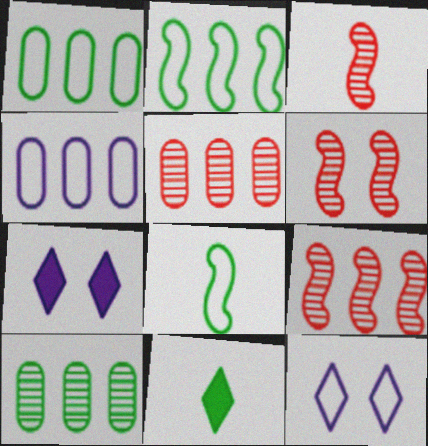[[1, 3, 7], 
[3, 6, 9], 
[4, 6, 11], 
[5, 7, 8]]